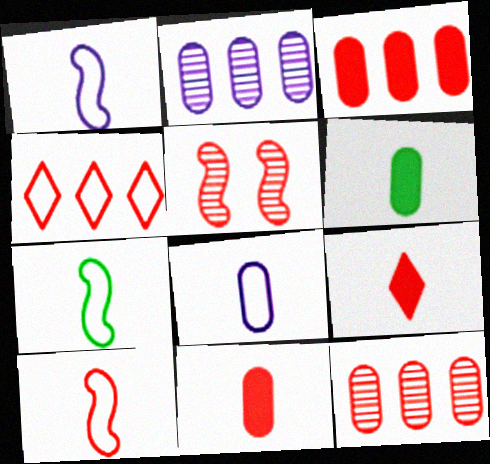[[1, 7, 10], 
[4, 5, 11]]